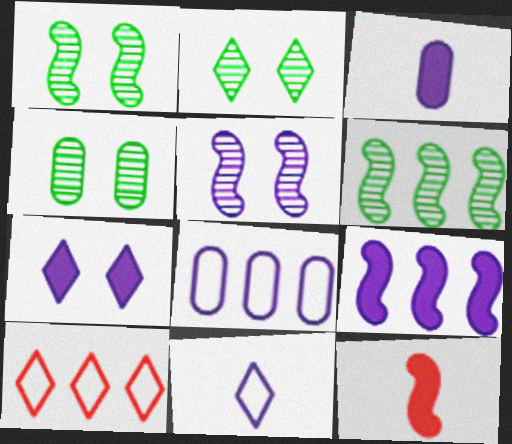[[1, 2, 4], 
[1, 3, 10], 
[2, 8, 12], 
[3, 7, 9]]